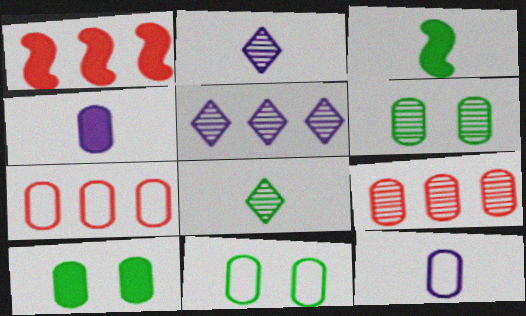[[1, 2, 11], 
[4, 6, 7], 
[4, 9, 11], 
[6, 10, 11], 
[7, 11, 12], 
[9, 10, 12]]